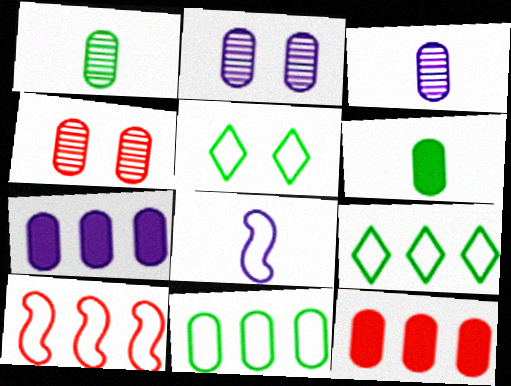[]